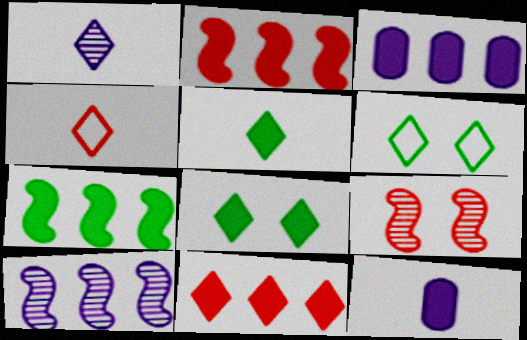[[1, 4, 5], 
[1, 6, 11], 
[2, 8, 12], 
[3, 7, 11]]